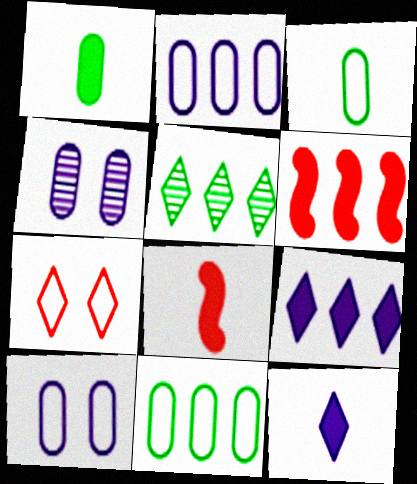[[1, 8, 12], 
[2, 5, 6], 
[5, 7, 12], 
[5, 8, 10]]